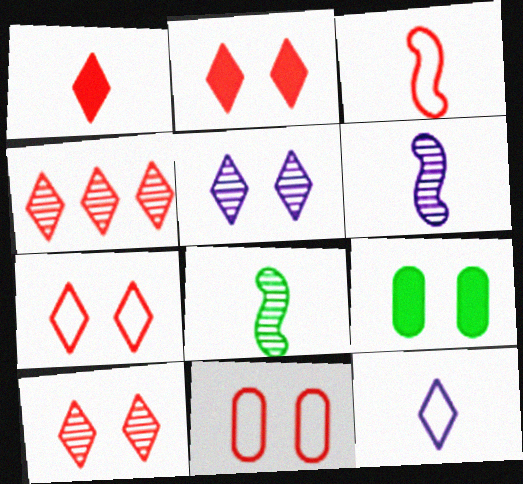[[1, 4, 7], 
[2, 7, 10]]